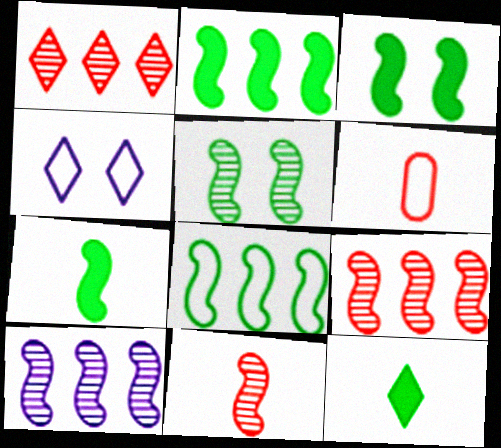[[1, 4, 12], 
[2, 3, 7], 
[4, 6, 8], 
[5, 7, 8], 
[5, 10, 11]]